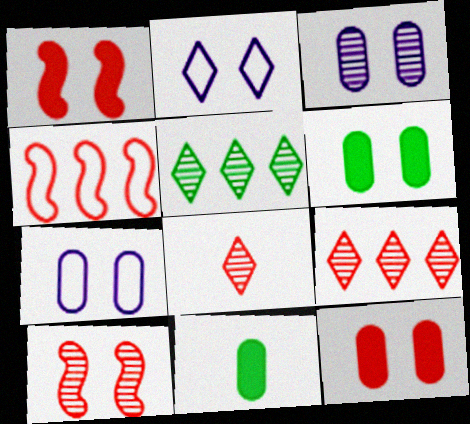[[2, 6, 10], 
[4, 8, 12]]